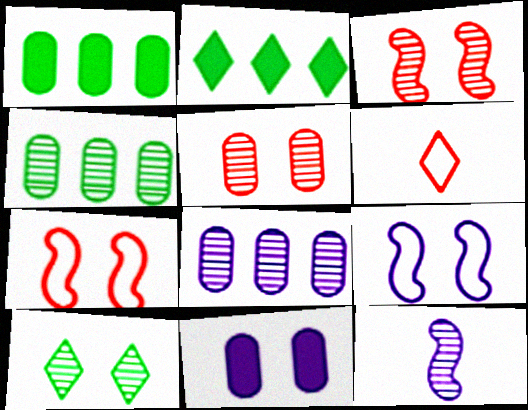[[7, 10, 11]]